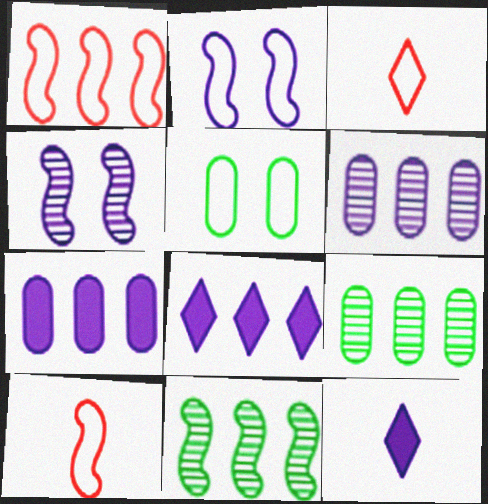[[1, 8, 9], 
[2, 6, 12]]